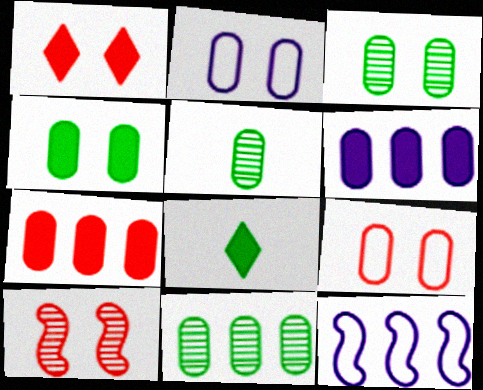[[1, 5, 12], 
[1, 9, 10], 
[2, 5, 7], 
[3, 5, 11], 
[5, 6, 9]]